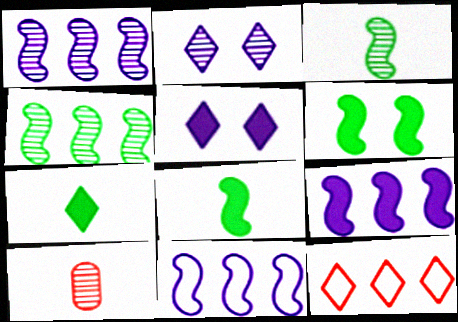[[1, 9, 11], 
[2, 4, 10], 
[2, 7, 12]]